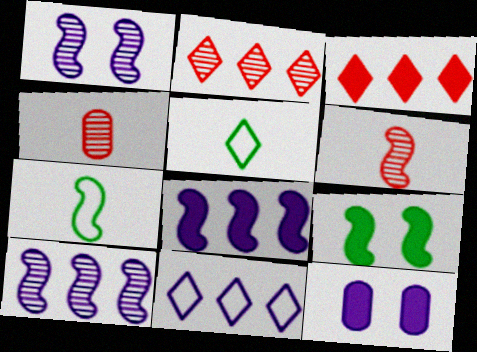[[2, 7, 12], 
[4, 9, 11]]